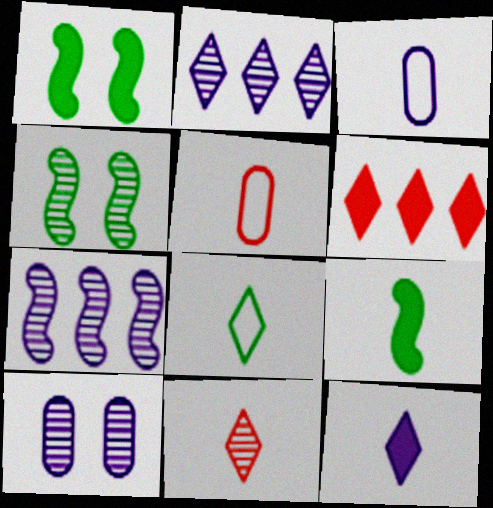[[1, 2, 5], 
[3, 4, 6], 
[3, 9, 11], 
[8, 11, 12]]